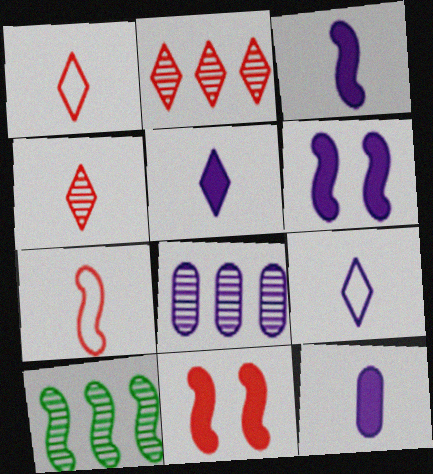[[2, 8, 10], 
[3, 5, 12], 
[6, 7, 10], 
[6, 8, 9]]